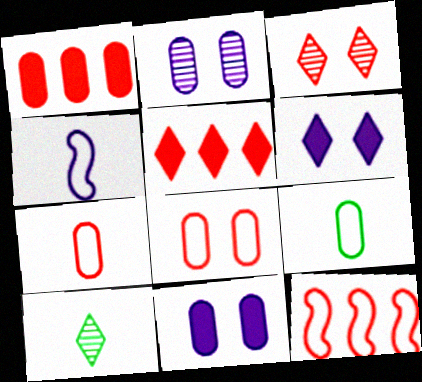[[1, 2, 9], 
[10, 11, 12]]